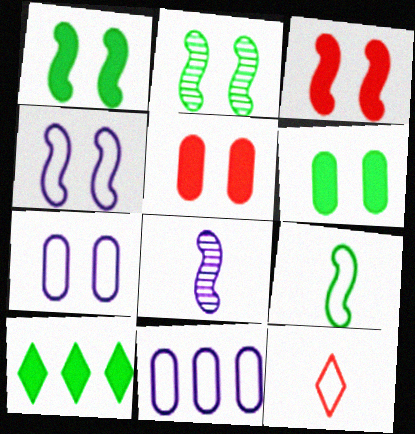[[2, 3, 4]]